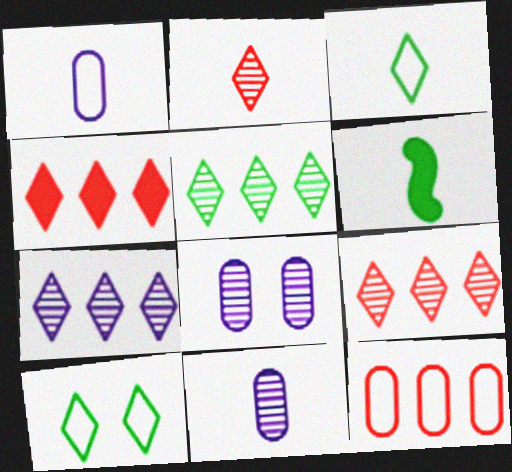[[1, 2, 6], 
[5, 7, 9]]